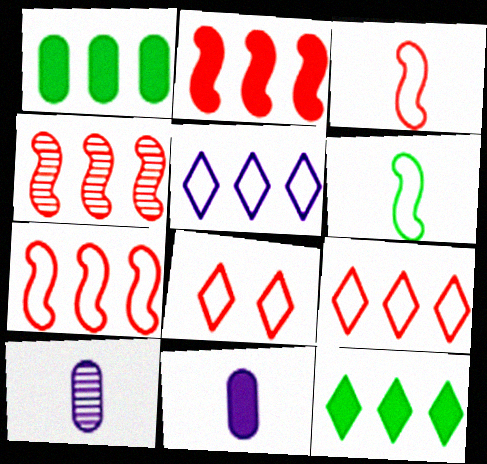[[1, 4, 5], 
[2, 4, 7]]